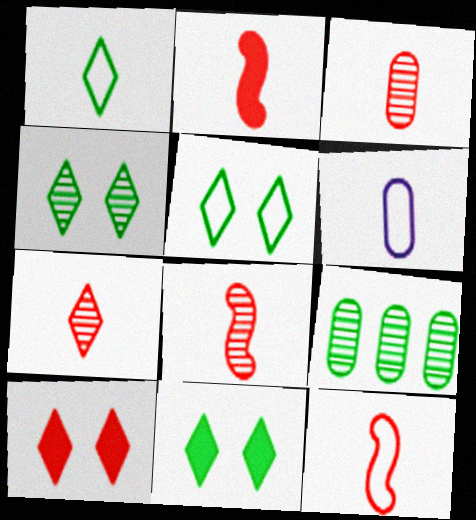[[1, 6, 12], 
[2, 8, 12], 
[3, 7, 8], 
[4, 5, 11]]